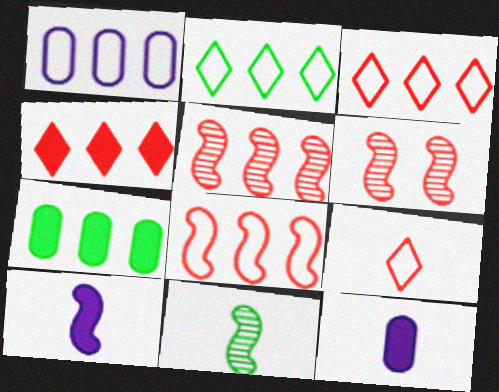[[1, 2, 8], 
[2, 6, 12], 
[9, 11, 12]]